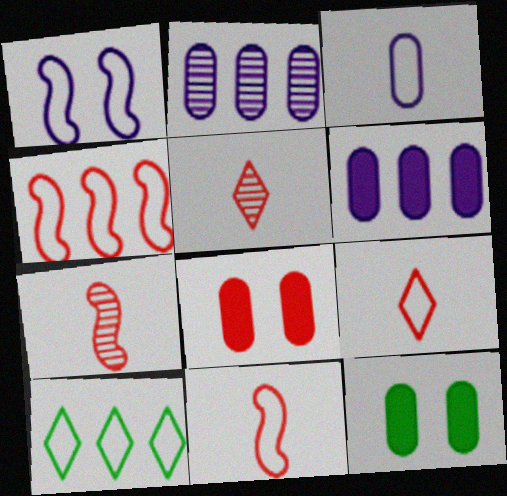[[4, 5, 8]]